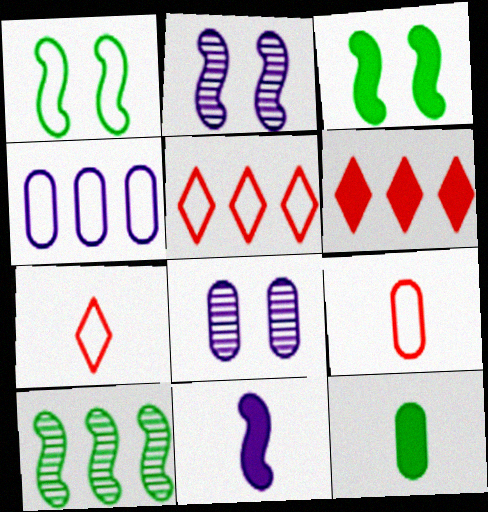[[1, 4, 7], 
[2, 5, 12], 
[4, 6, 10]]